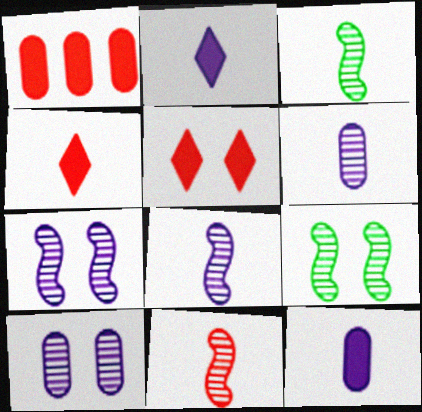[[3, 8, 11]]